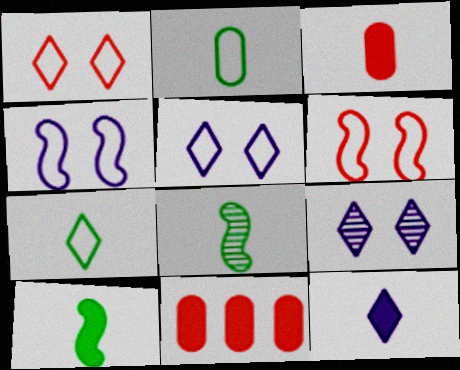[[3, 10, 12], 
[5, 8, 11]]